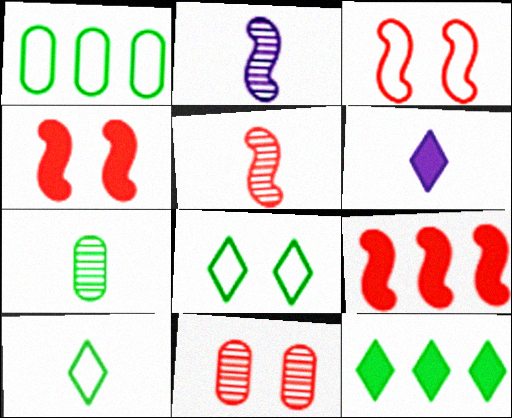[[3, 5, 9]]